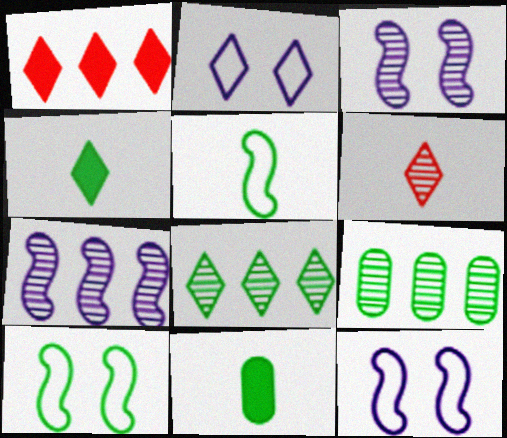[[3, 6, 9], 
[4, 9, 10], 
[8, 10, 11]]